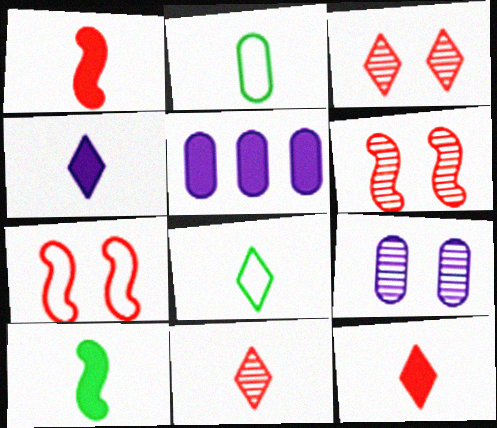[[4, 8, 11], 
[5, 6, 8]]